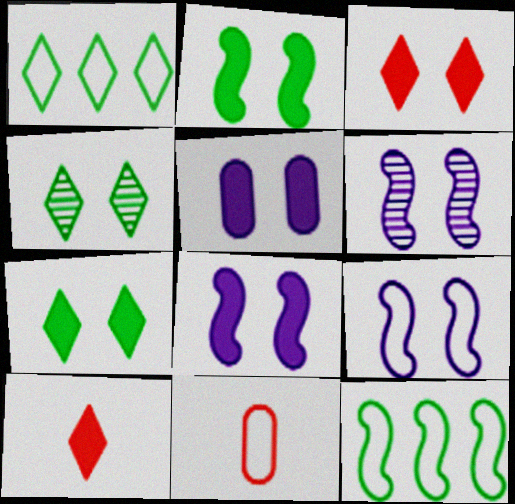[[1, 9, 11], 
[2, 3, 5], 
[6, 8, 9]]